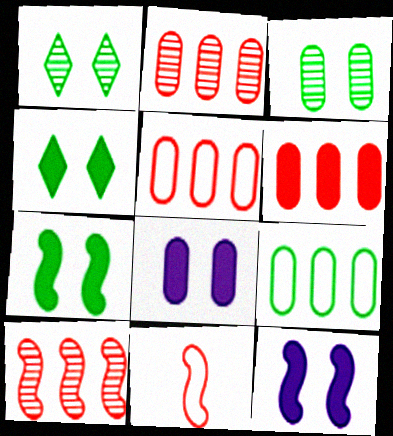[[2, 5, 6]]